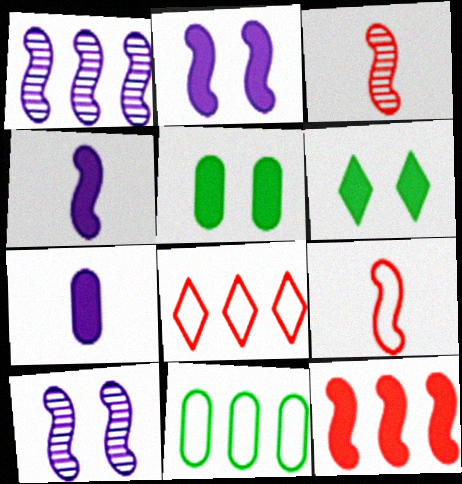[[6, 7, 12]]